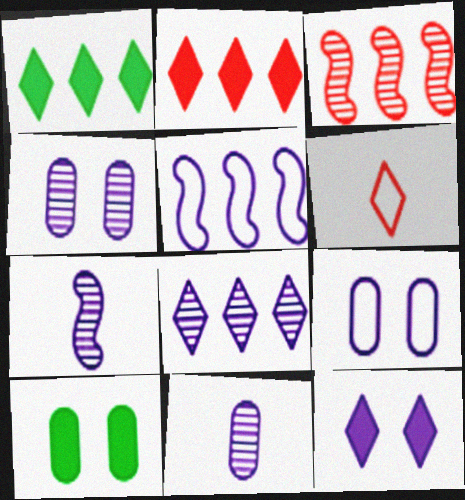[[4, 7, 8], 
[5, 11, 12]]